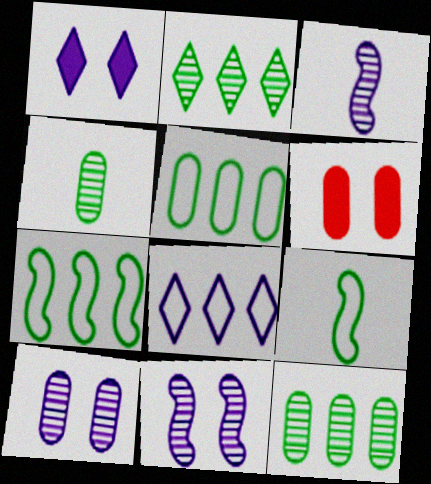[]